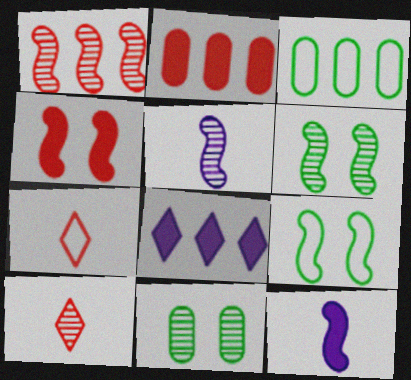[[1, 3, 8], 
[1, 5, 6], 
[1, 9, 12]]